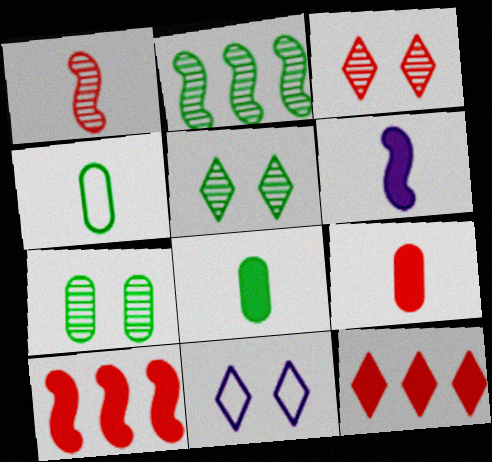[[2, 9, 11]]